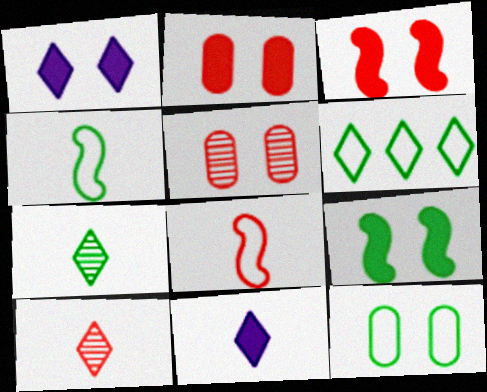[[1, 2, 9], 
[1, 6, 10], 
[4, 6, 12]]